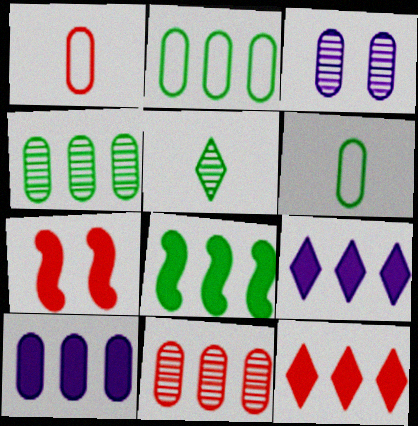[[2, 10, 11], 
[8, 10, 12]]